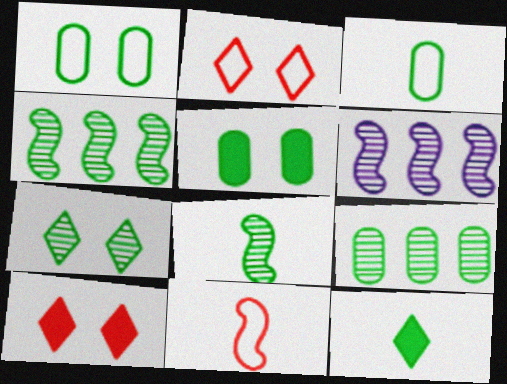[[1, 4, 12], 
[3, 5, 9], 
[3, 6, 10], 
[3, 8, 12], 
[7, 8, 9]]